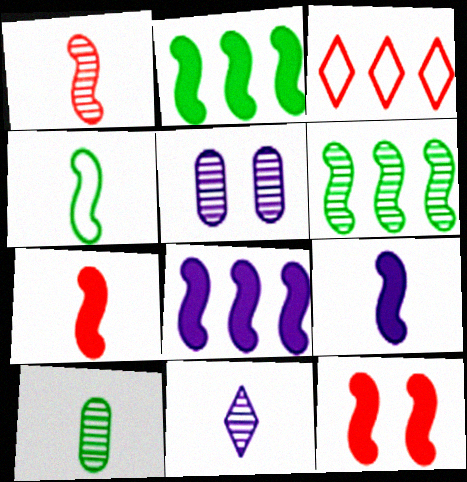[[1, 4, 9], 
[1, 10, 11], 
[2, 9, 12]]